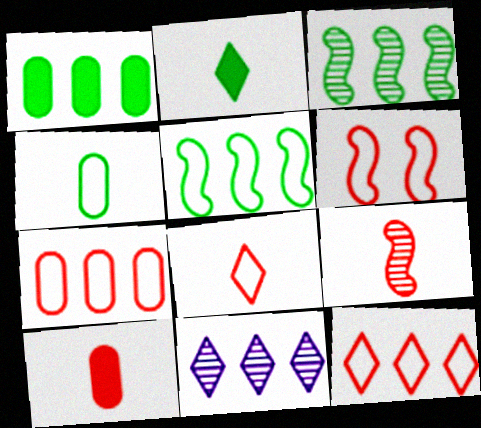[[6, 7, 8], 
[8, 9, 10]]